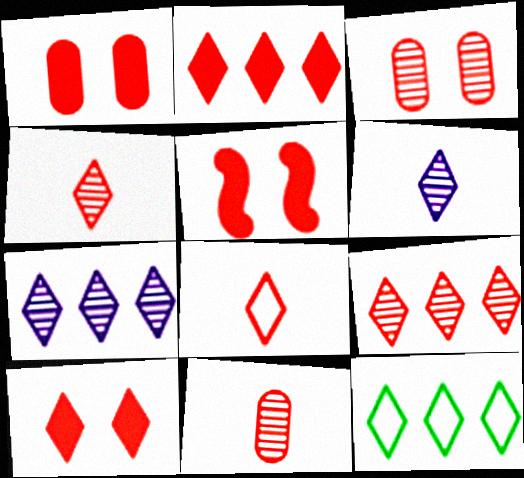[[1, 5, 10], 
[2, 7, 12], 
[6, 10, 12], 
[8, 9, 10]]